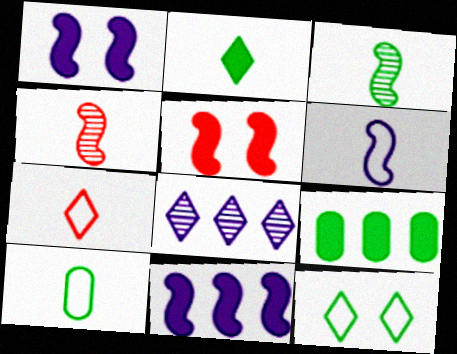[[2, 3, 10], 
[3, 9, 12], 
[5, 8, 10], 
[6, 7, 10]]